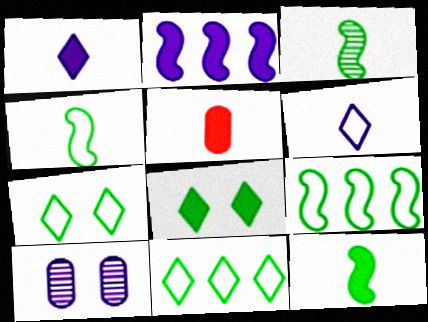[[1, 5, 12], 
[2, 5, 8], 
[2, 6, 10], 
[3, 4, 12], 
[3, 5, 6]]